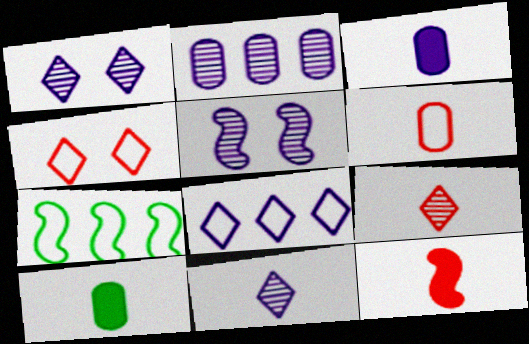[[2, 5, 11], 
[3, 5, 8], 
[5, 7, 12], 
[6, 9, 12]]